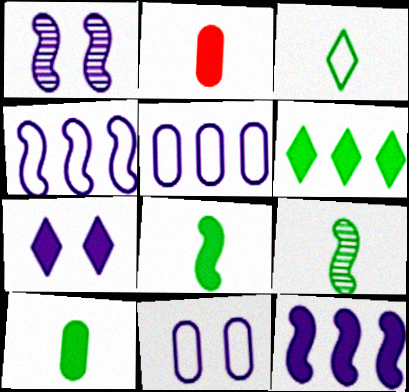[[1, 7, 11], 
[3, 9, 10]]